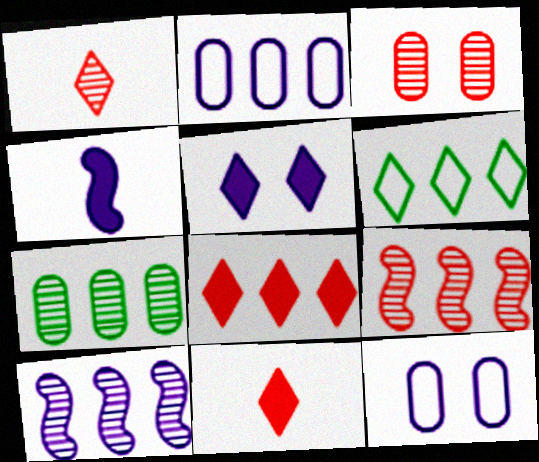[[1, 3, 9], 
[1, 5, 6], 
[3, 4, 6]]